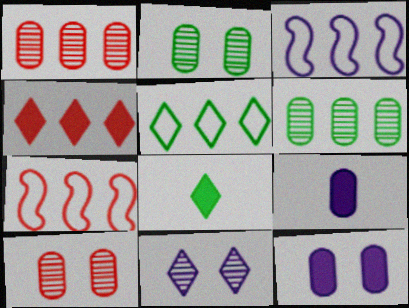[[1, 4, 7], 
[3, 4, 6], 
[3, 8, 10], 
[3, 9, 11]]